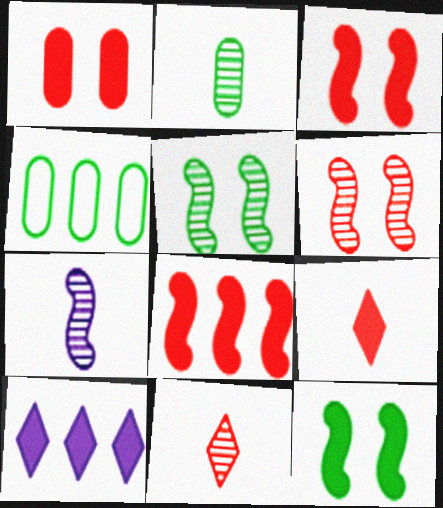[[1, 8, 9], 
[2, 7, 11]]